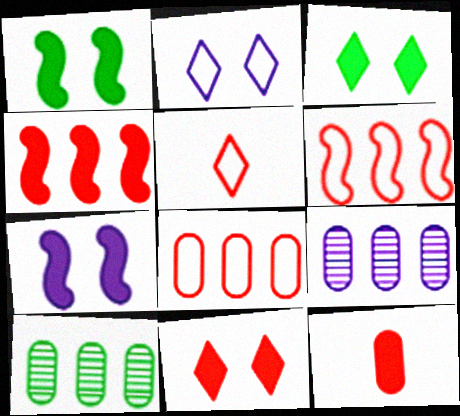[[1, 5, 9], 
[4, 11, 12], 
[5, 7, 10]]